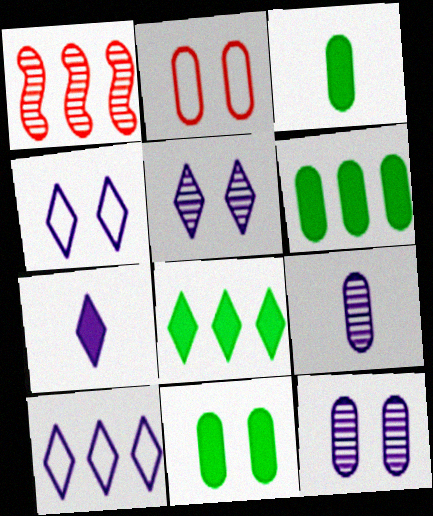[[1, 3, 4], 
[1, 6, 10], 
[2, 6, 9], 
[2, 11, 12], 
[3, 6, 11], 
[5, 7, 10]]